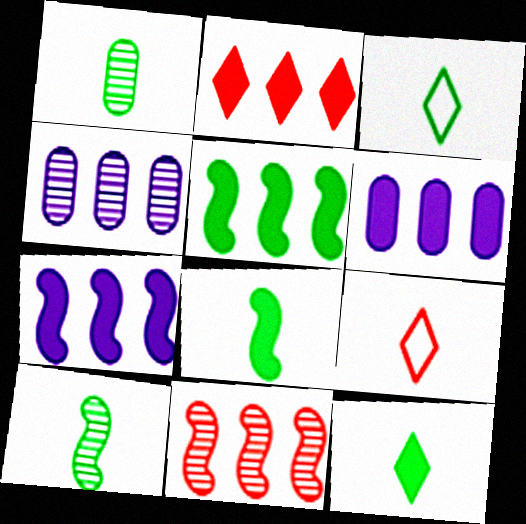[[1, 3, 8], 
[2, 5, 6]]